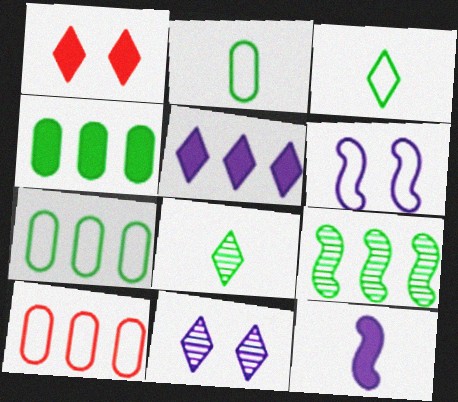[[1, 4, 12], 
[3, 6, 10], 
[5, 9, 10]]